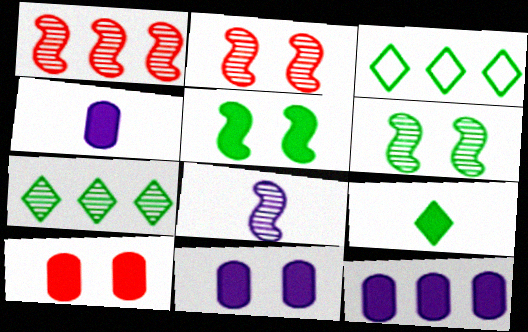[[1, 3, 12], 
[1, 6, 8], 
[2, 3, 4], 
[3, 8, 10], 
[4, 11, 12]]